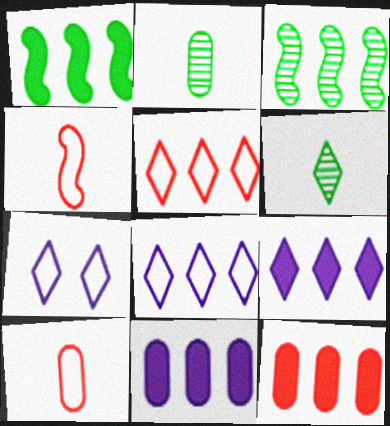[[1, 9, 12], 
[3, 5, 11], 
[3, 8, 12]]